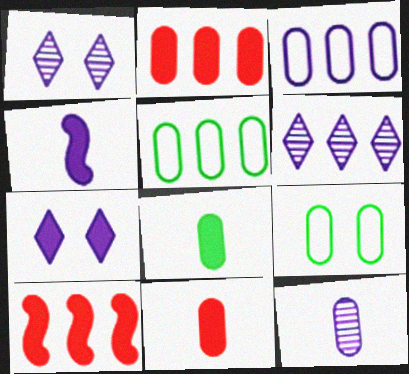[[1, 3, 4], 
[2, 9, 12], 
[5, 6, 10], 
[7, 8, 10]]